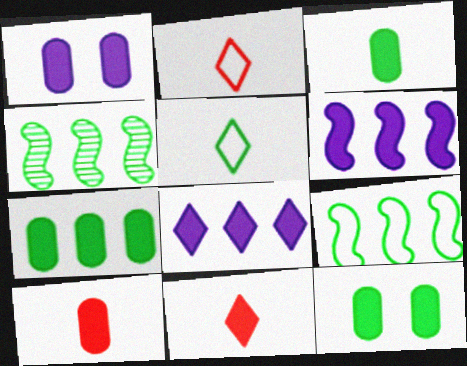[[1, 2, 4], 
[1, 7, 10], 
[3, 7, 12], 
[4, 5, 12], 
[6, 11, 12]]